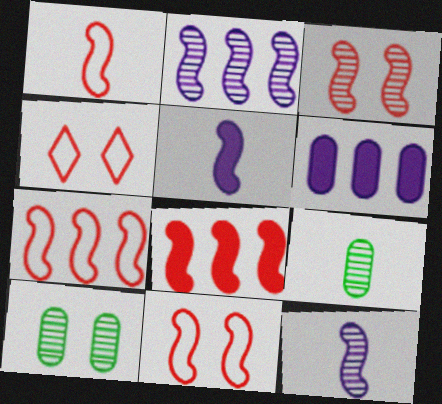[[1, 3, 8], 
[1, 7, 11]]